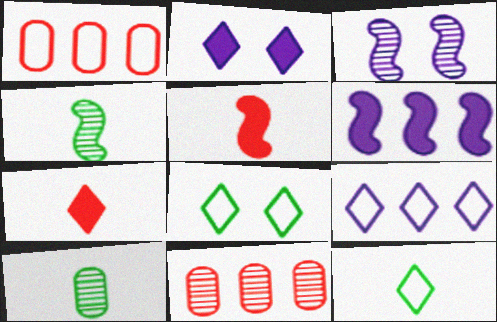[[1, 2, 4]]